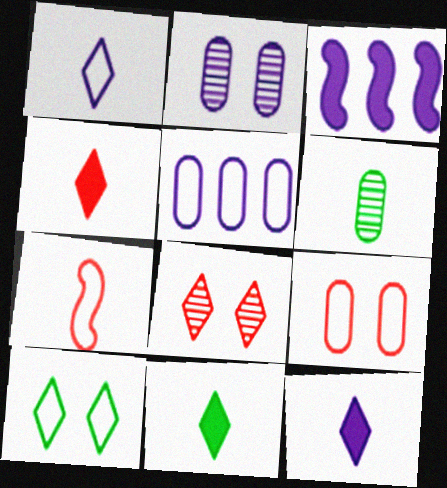[[1, 2, 3], 
[4, 11, 12], 
[5, 7, 10], 
[6, 7, 12]]